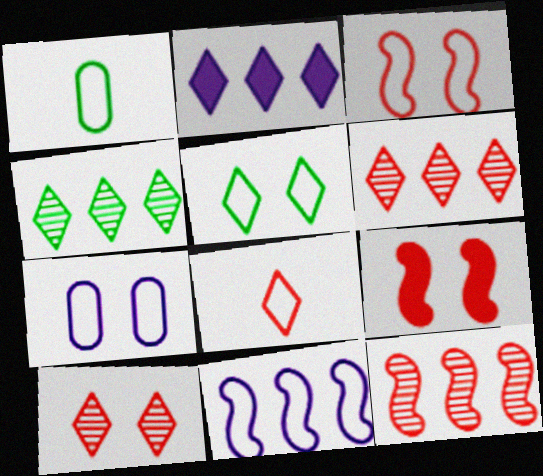[[3, 5, 7]]